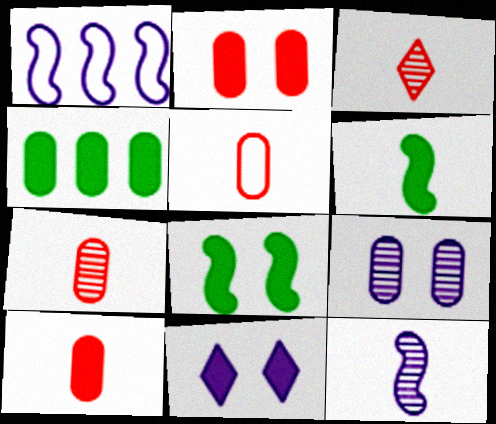[[2, 8, 11], 
[4, 5, 9], 
[5, 7, 10]]